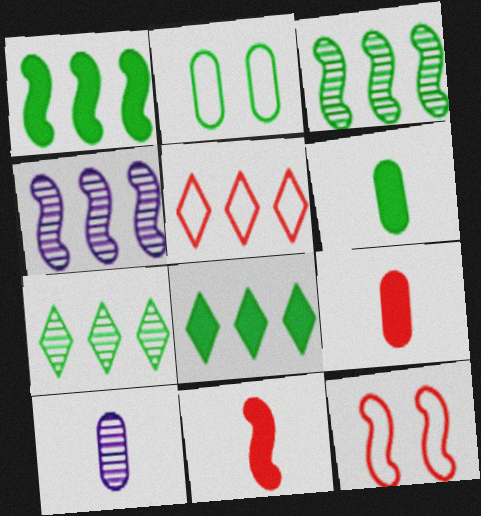[[8, 10, 12]]